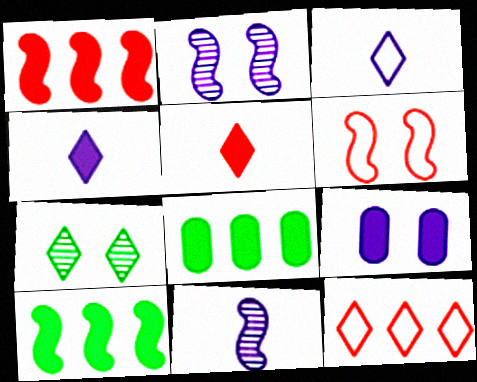[[4, 7, 12], 
[5, 9, 10], 
[6, 7, 9], 
[6, 10, 11]]